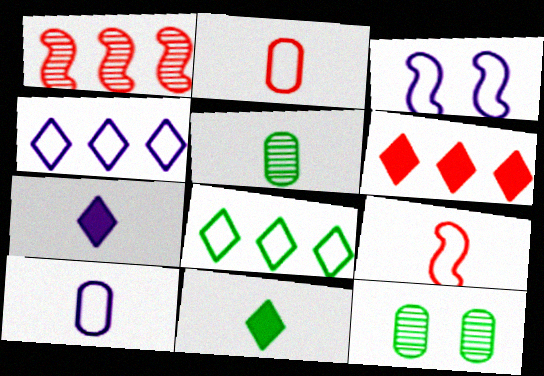[[2, 3, 8], 
[3, 4, 10], 
[3, 5, 6], 
[5, 7, 9]]